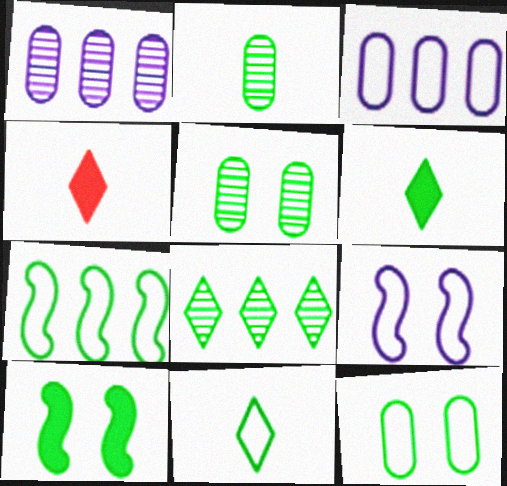[[5, 6, 7], 
[7, 11, 12]]